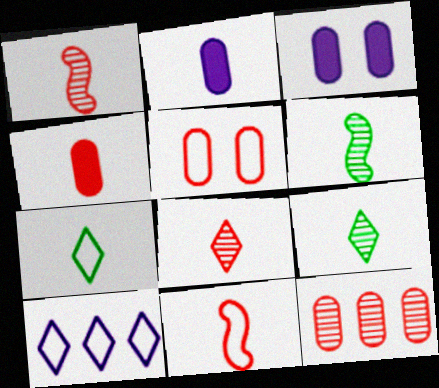[[1, 2, 7], 
[2, 9, 11], 
[4, 5, 12], 
[4, 8, 11]]